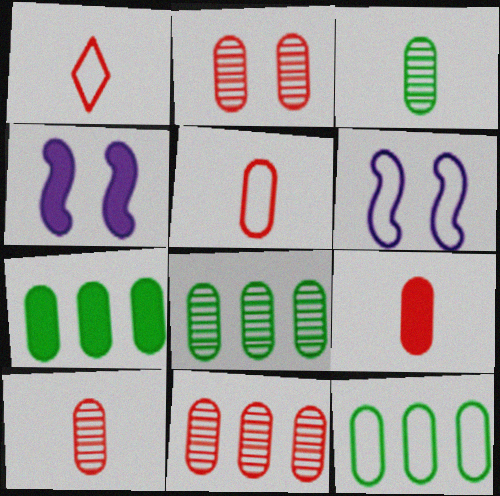[[1, 4, 8], 
[1, 6, 12], 
[2, 10, 11], 
[5, 9, 10], 
[7, 8, 12]]